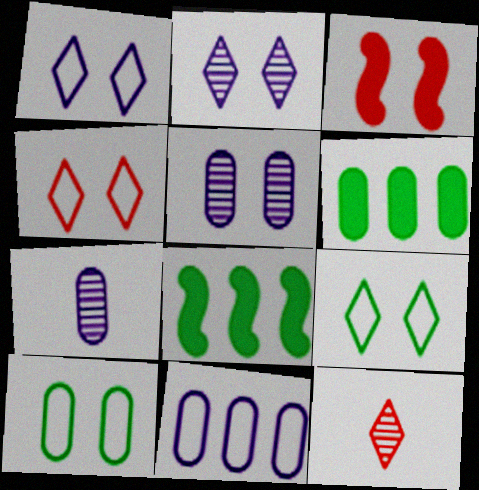[[1, 4, 9], 
[2, 3, 10], 
[3, 5, 9], 
[4, 7, 8]]